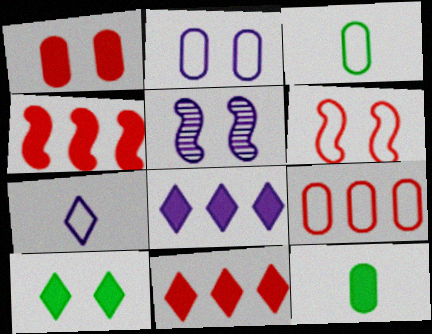[[2, 3, 9], 
[3, 5, 11]]